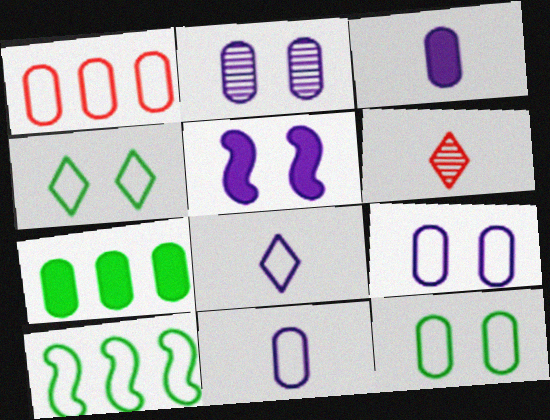[[1, 11, 12]]